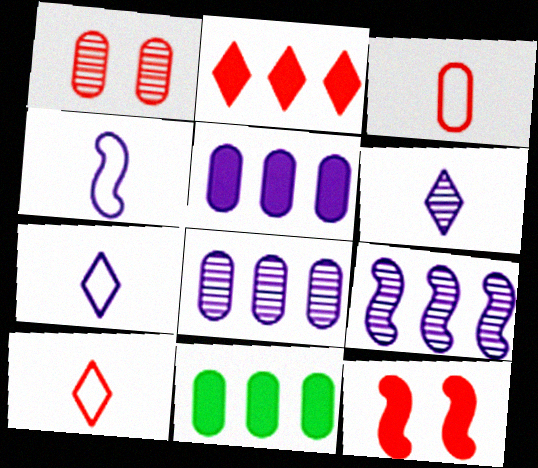[]